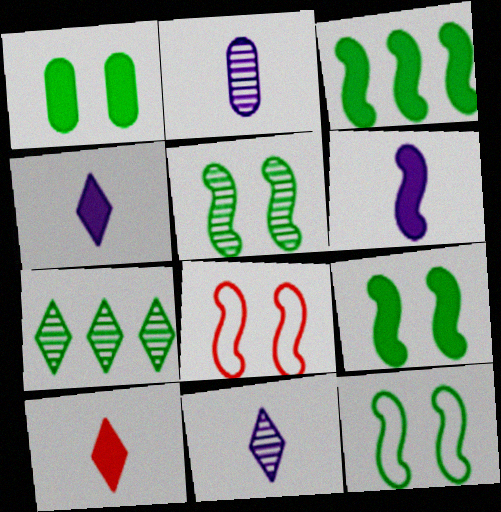[[5, 9, 12]]